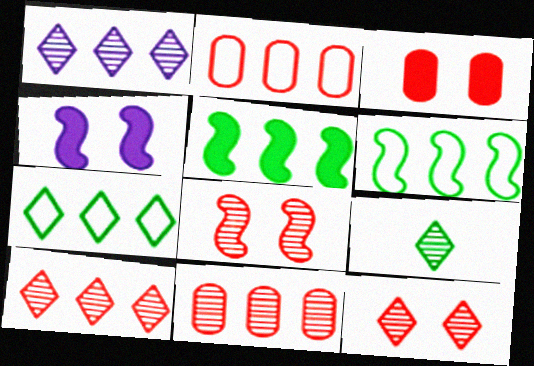[[1, 2, 5], 
[1, 9, 12], 
[2, 4, 9]]